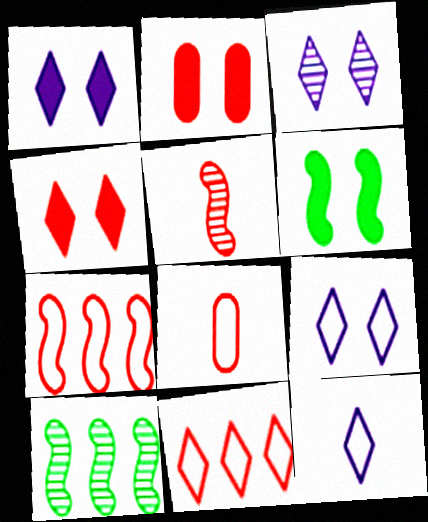[[1, 2, 6], 
[1, 3, 9], 
[1, 8, 10], 
[2, 5, 11], 
[2, 10, 12]]